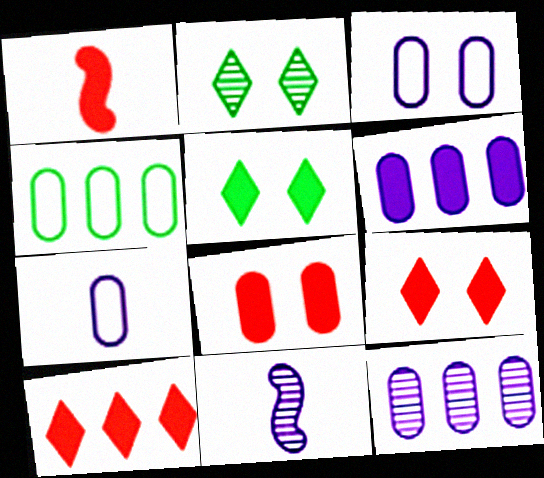[[1, 5, 6], 
[1, 8, 10], 
[4, 9, 11]]